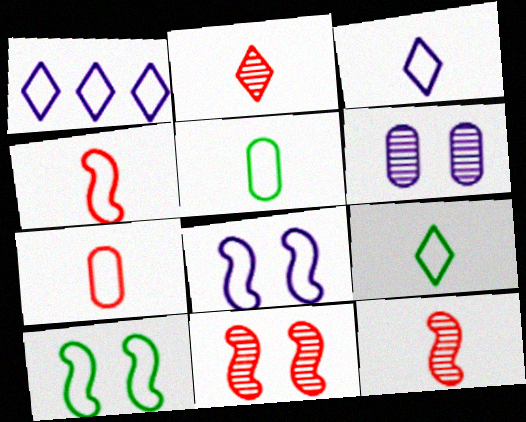[[1, 7, 10], 
[3, 4, 5]]